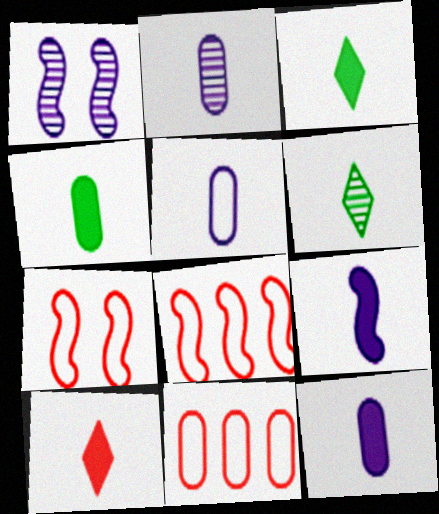[[1, 3, 11], 
[2, 5, 12], 
[4, 9, 10]]